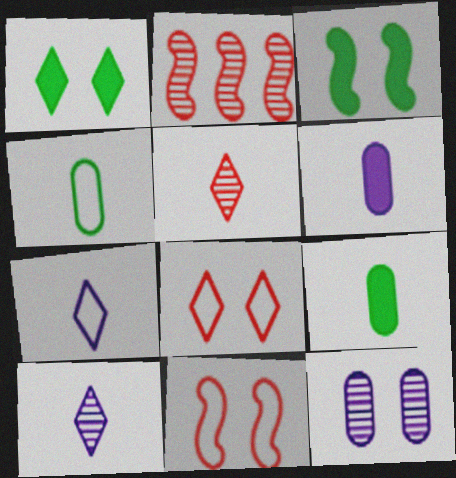[[1, 11, 12], 
[3, 8, 12]]